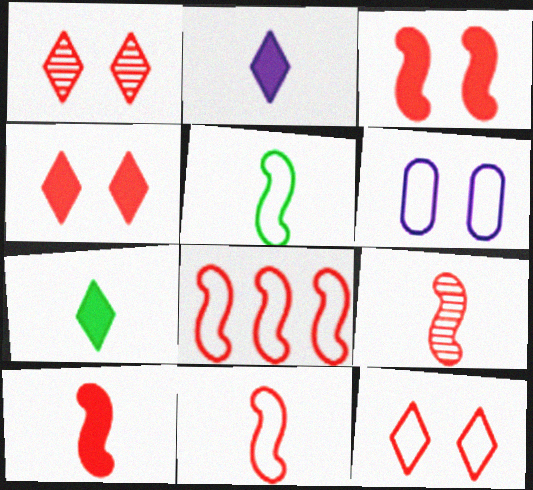[[1, 4, 12], 
[3, 8, 9], 
[9, 10, 11]]